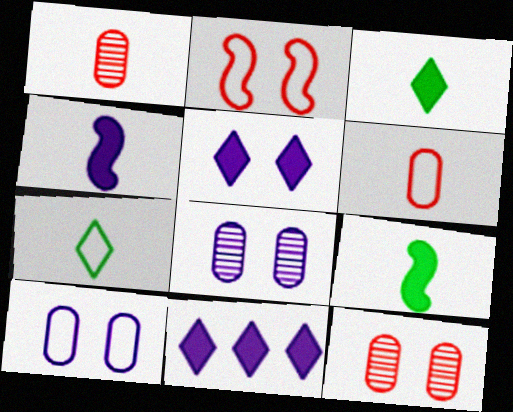[[1, 4, 7]]